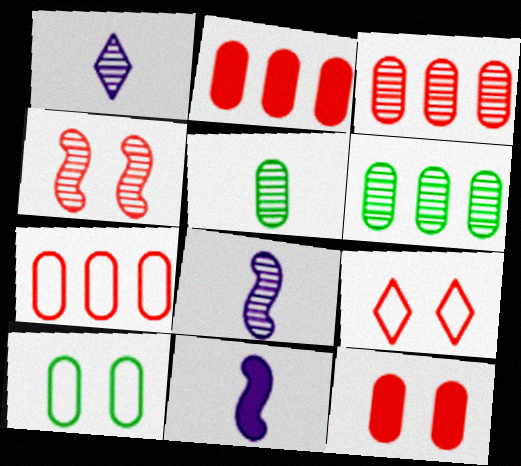[[1, 4, 6], 
[2, 3, 7], 
[4, 9, 12], 
[6, 9, 11]]